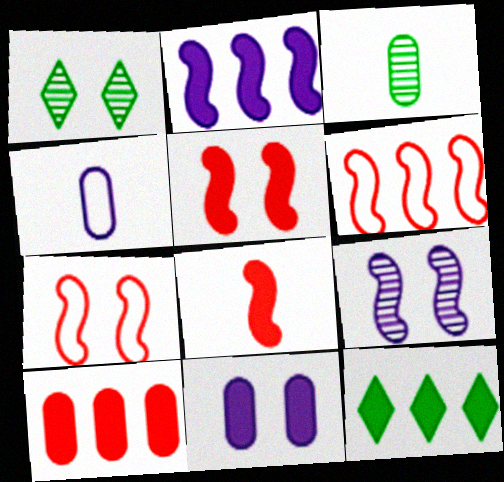[[1, 7, 11], 
[2, 10, 12], 
[8, 11, 12]]